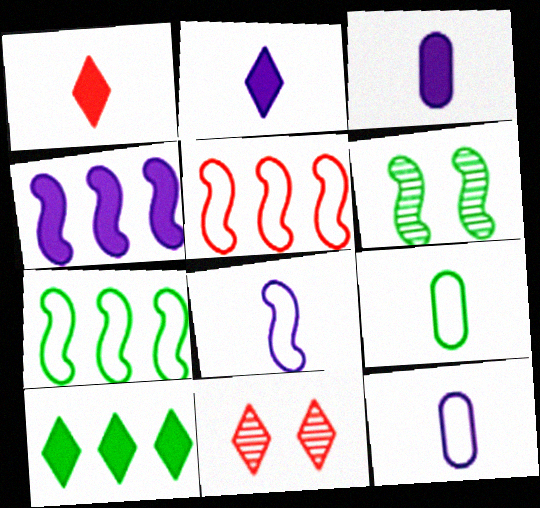[[3, 7, 11], 
[4, 9, 11], 
[6, 9, 10]]